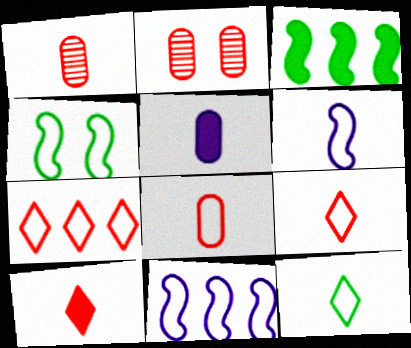[[6, 8, 12]]